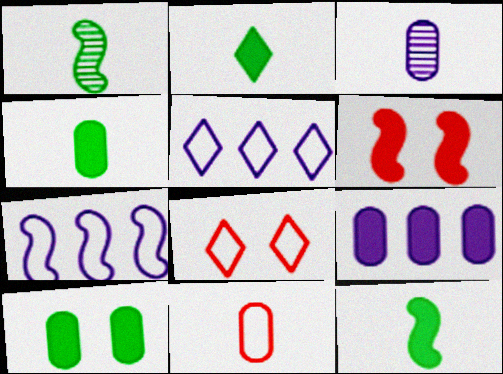[[1, 6, 7], 
[1, 8, 9], 
[2, 4, 12], 
[2, 6, 9], 
[3, 4, 11]]